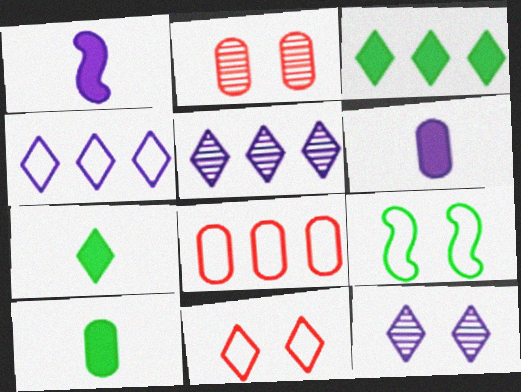[[5, 7, 11]]